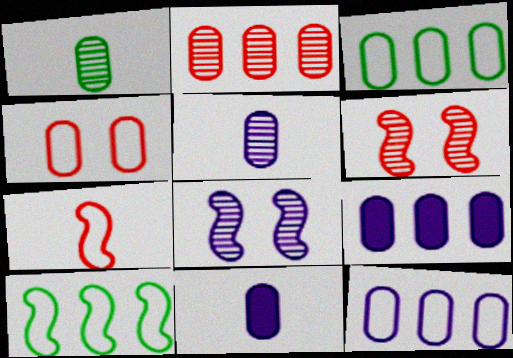[[1, 4, 9], 
[2, 3, 9]]